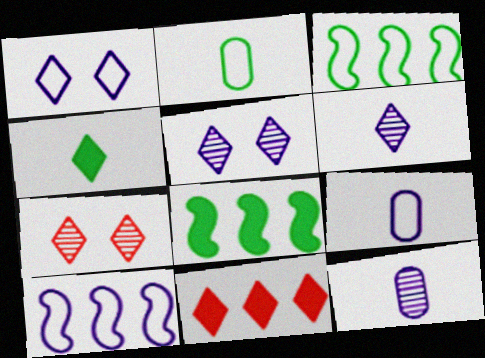[[1, 9, 10], 
[7, 8, 9]]